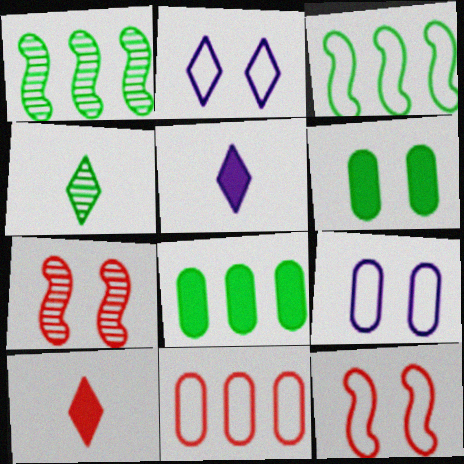[[1, 9, 10], 
[2, 6, 7], 
[3, 4, 6], 
[7, 10, 11]]